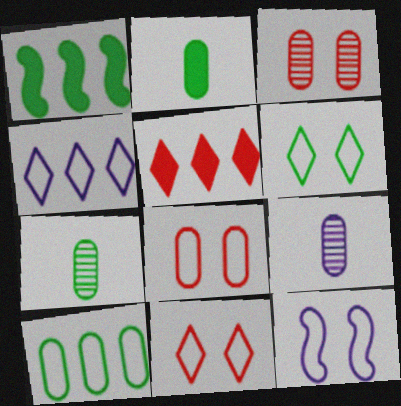[[1, 6, 7], 
[1, 9, 11], 
[5, 7, 12], 
[6, 8, 12]]